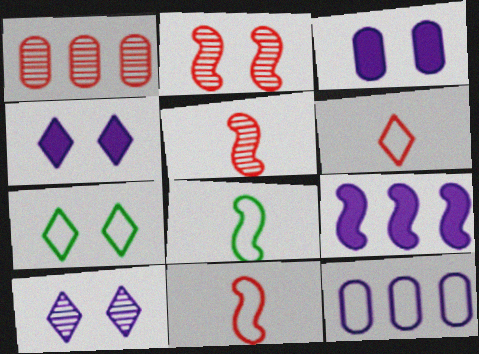[[1, 4, 8], 
[2, 3, 7], 
[2, 8, 9], 
[7, 11, 12]]